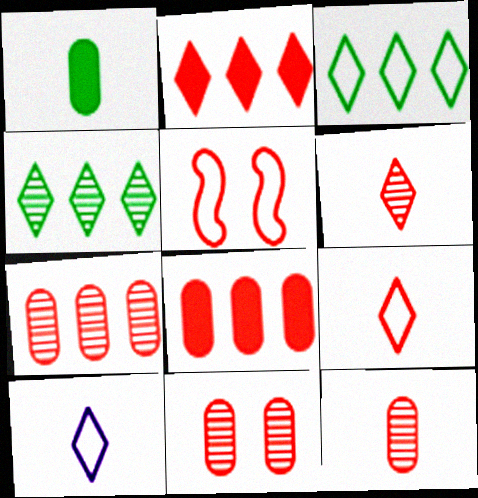[[2, 5, 12], 
[5, 6, 8], 
[7, 11, 12]]